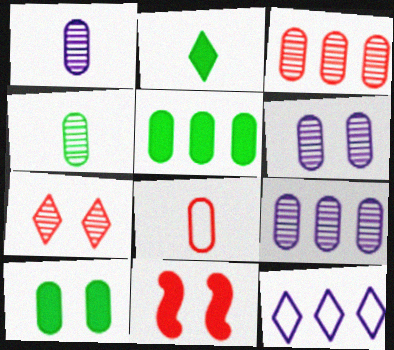[[1, 6, 9], 
[2, 7, 12], 
[3, 4, 6], 
[4, 11, 12], 
[5, 6, 8], 
[8, 9, 10]]